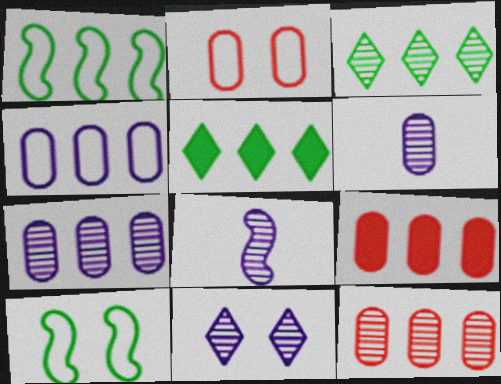[[2, 5, 8], 
[7, 8, 11]]